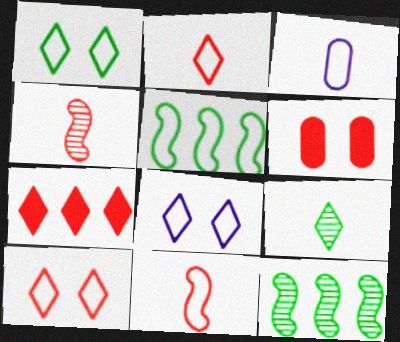[[1, 8, 10], 
[3, 5, 10], 
[7, 8, 9]]